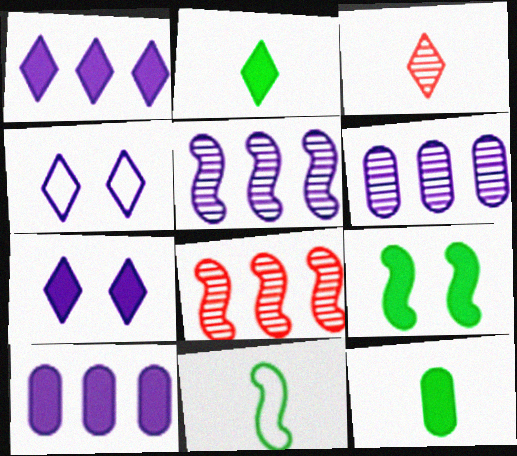[[4, 8, 12]]